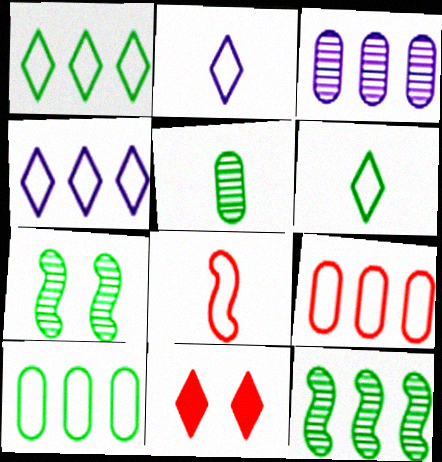[]